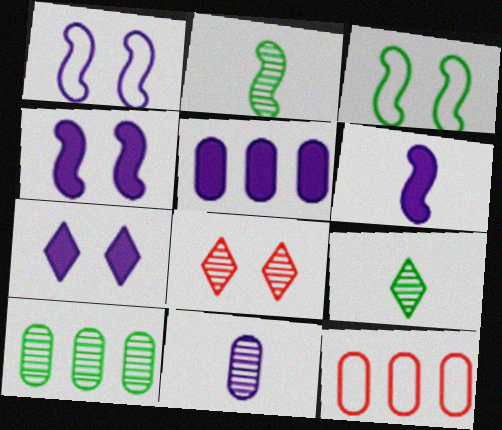[[2, 7, 12], 
[4, 9, 12], 
[5, 6, 7], 
[5, 10, 12]]